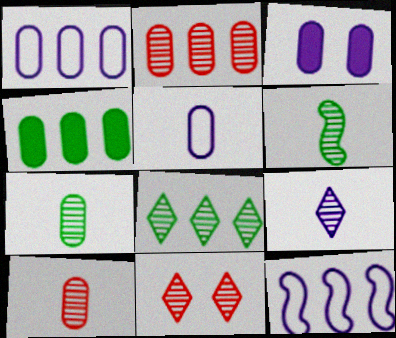[[1, 2, 4], 
[3, 9, 12], 
[6, 9, 10], 
[8, 9, 11]]